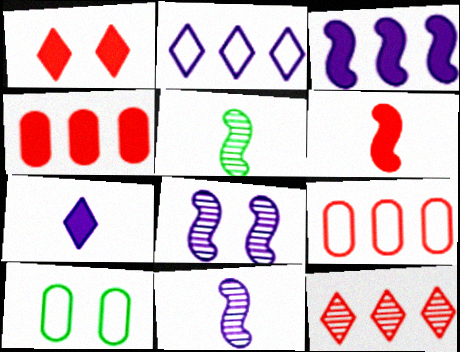[[1, 4, 6], 
[1, 8, 10]]